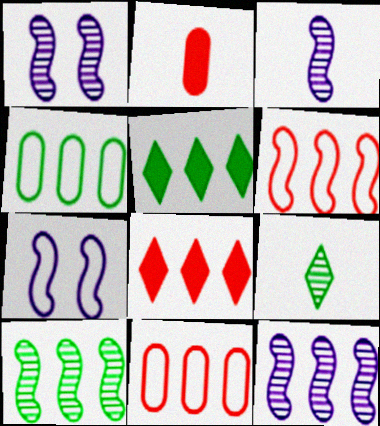[[1, 3, 12], 
[4, 5, 10], 
[4, 8, 12], 
[5, 11, 12]]